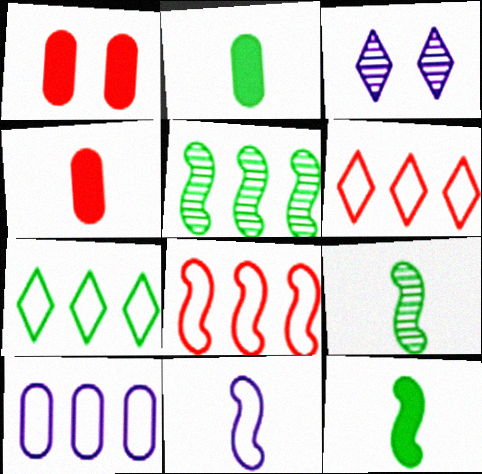[[2, 3, 8], 
[7, 8, 10]]